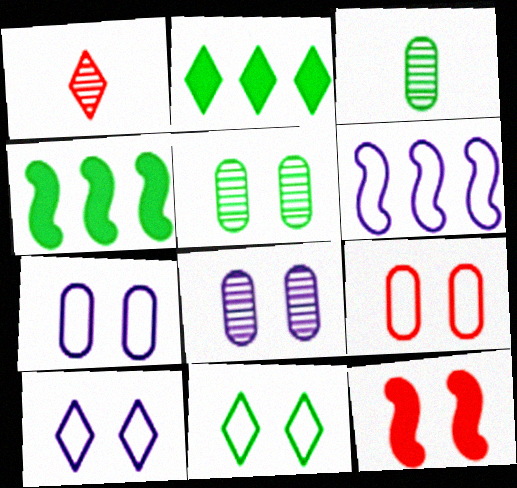[[1, 2, 10], 
[1, 4, 7], 
[3, 4, 11], 
[5, 10, 12], 
[8, 11, 12]]